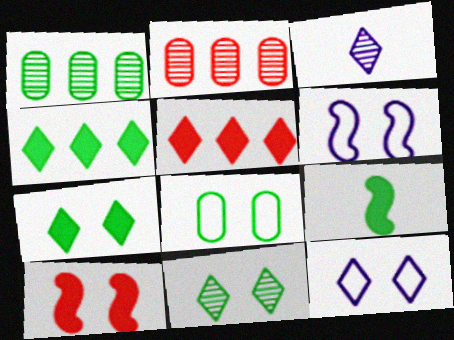[[2, 9, 12]]